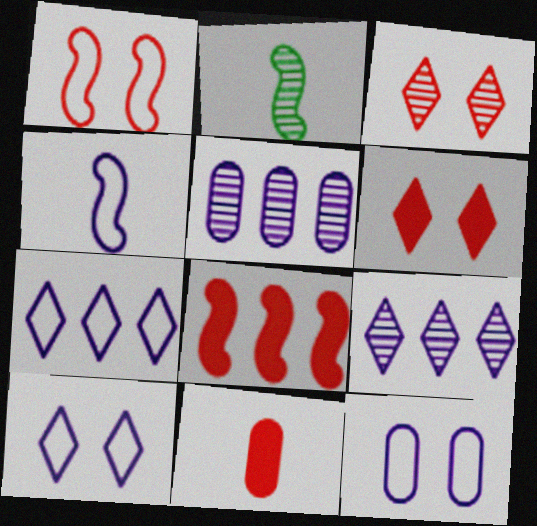[[2, 3, 5], 
[4, 7, 12], 
[6, 8, 11]]